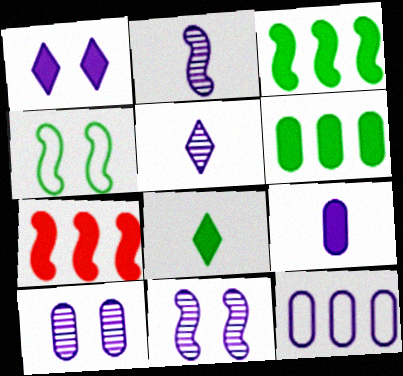[[1, 2, 12], 
[2, 4, 7], 
[9, 10, 12]]